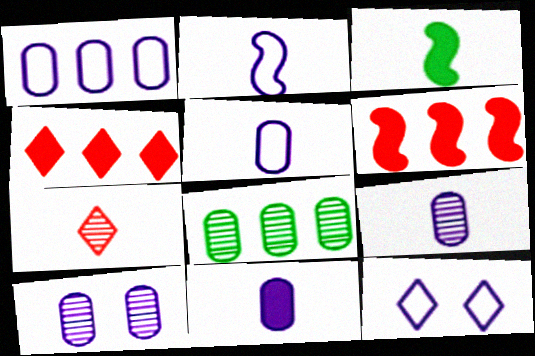[[1, 2, 12], 
[1, 10, 11], 
[3, 5, 7], 
[5, 9, 11]]